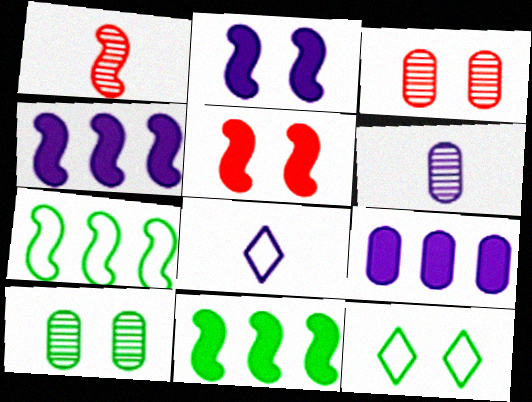[[1, 2, 7], 
[1, 9, 12], 
[2, 3, 12], 
[3, 8, 11]]